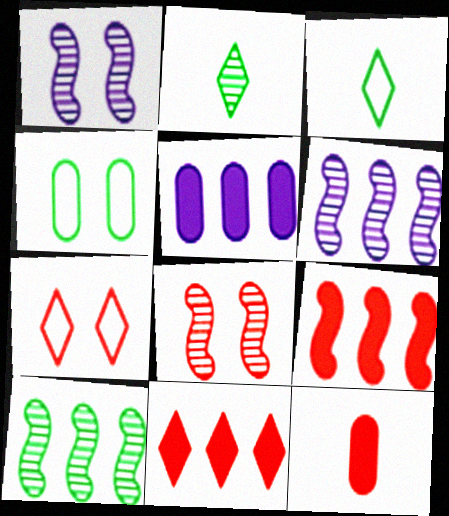[[3, 5, 8]]